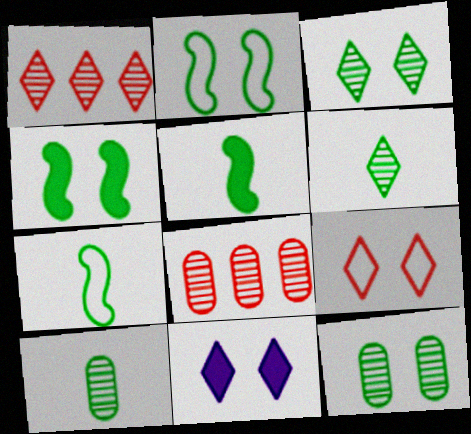[[3, 9, 11], 
[7, 8, 11]]